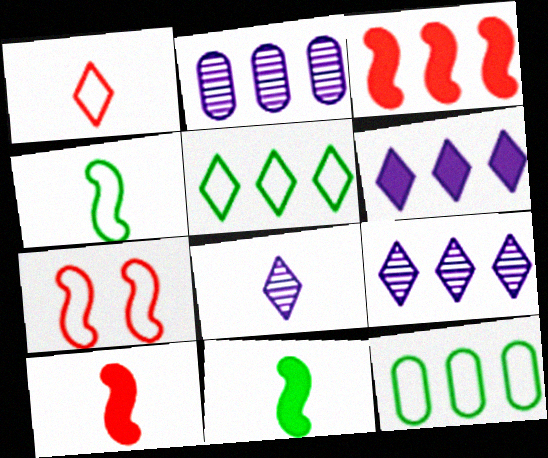[[2, 3, 5], 
[3, 9, 12]]